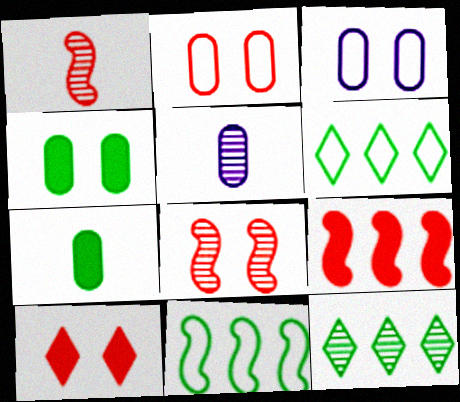[[2, 8, 10], 
[5, 8, 12], 
[5, 10, 11]]